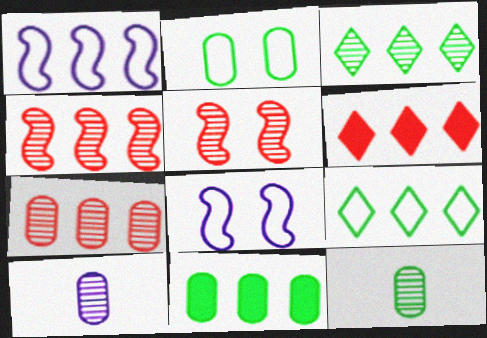[[2, 11, 12], 
[3, 5, 10], 
[6, 8, 12]]